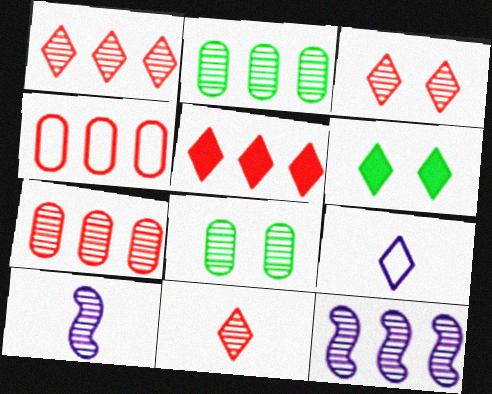[[1, 2, 12], 
[1, 3, 11], 
[1, 6, 9], 
[1, 8, 10], 
[2, 3, 10], 
[4, 6, 10], 
[8, 11, 12]]